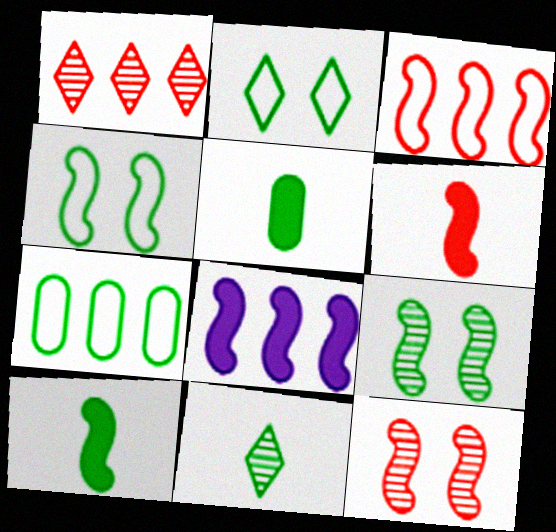[[1, 7, 8], 
[3, 6, 12]]